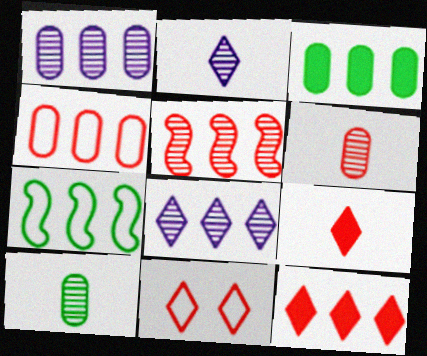[[1, 3, 4], 
[1, 7, 12], 
[4, 5, 12]]